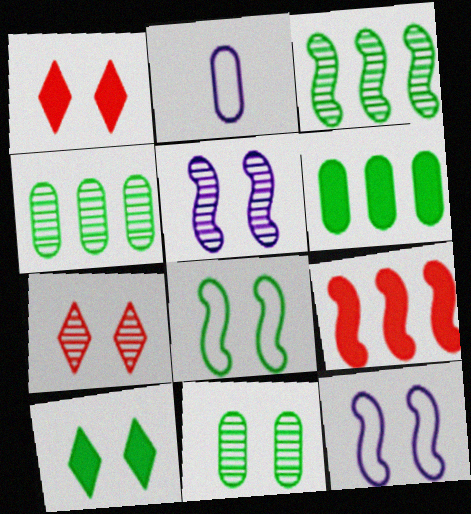[[1, 2, 3], 
[1, 11, 12], 
[5, 7, 11], 
[8, 10, 11]]